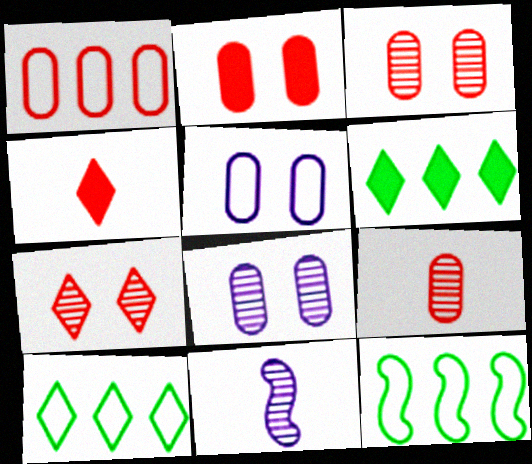[[1, 2, 9], 
[2, 10, 11], 
[4, 8, 12]]